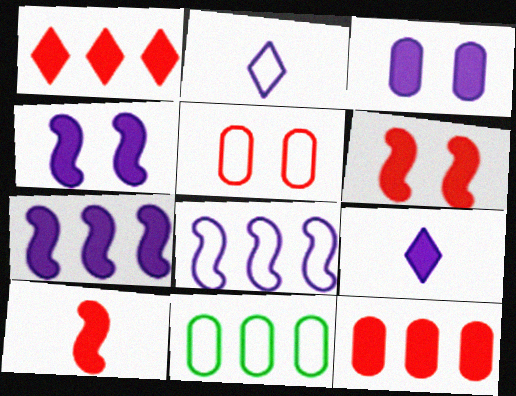[[3, 7, 9]]